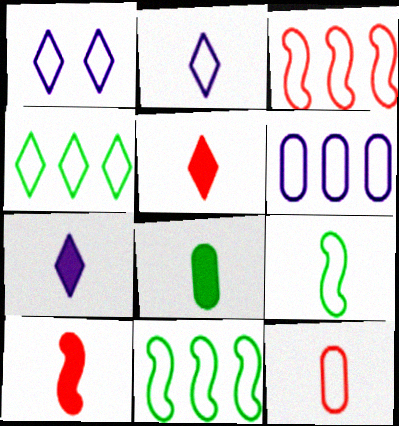[[1, 11, 12], 
[2, 9, 12], 
[3, 4, 6], 
[7, 8, 10]]